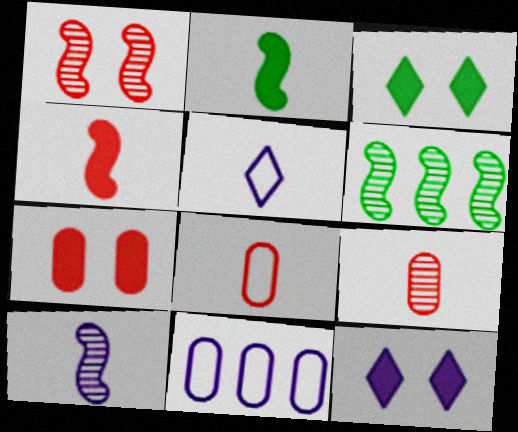[[1, 6, 10], 
[2, 5, 9], 
[5, 6, 7], 
[6, 8, 12], 
[10, 11, 12]]